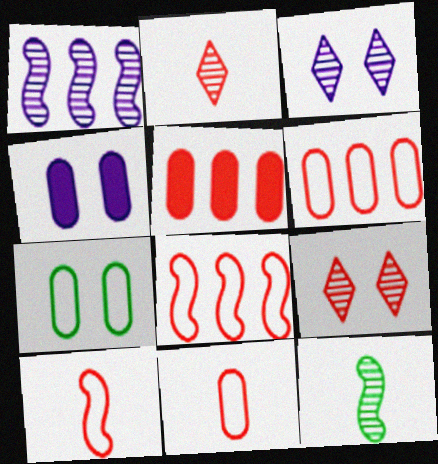[[5, 9, 10]]